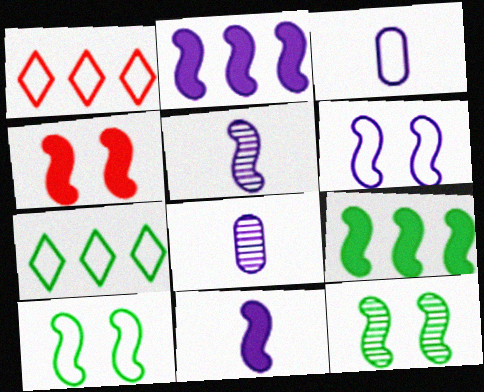[[1, 3, 10], 
[2, 5, 6], 
[4, 6, 12], 
[4, 7, 8], 
[4, 9, 11]]